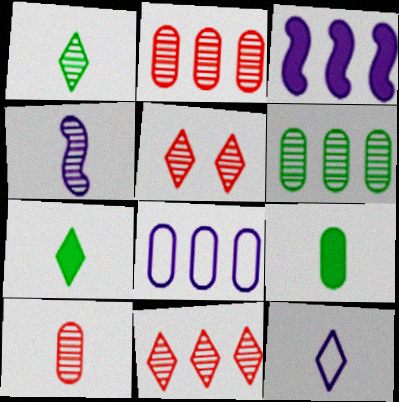[[1, 4, 10], 
[4, 5, 6]]